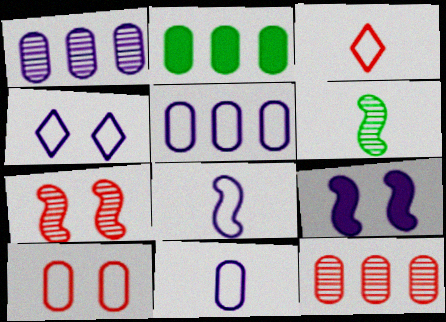[[2, 5, 12], 
[4, 5, 8]]